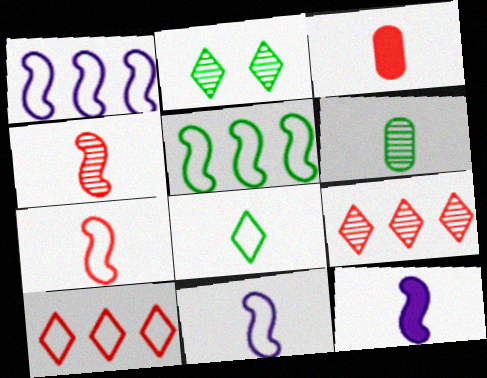[[1, 2, 3]]